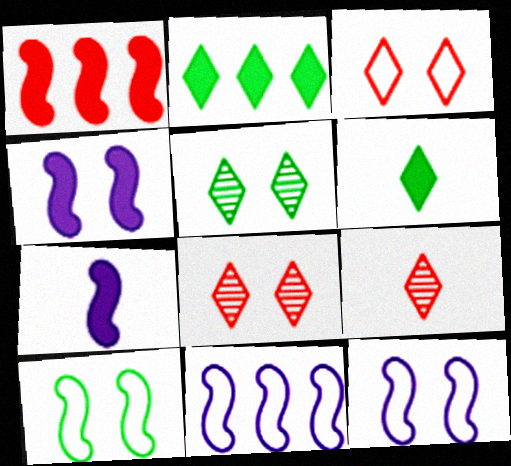[]